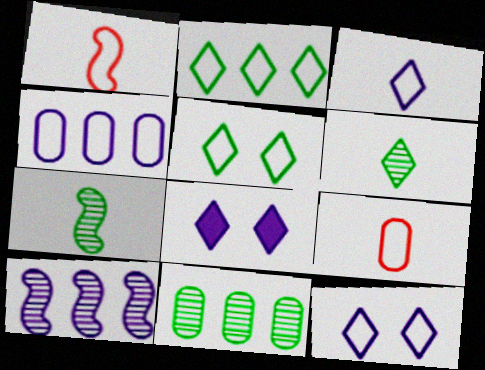[[1, 4, 5], 
[1, 8, 11]]